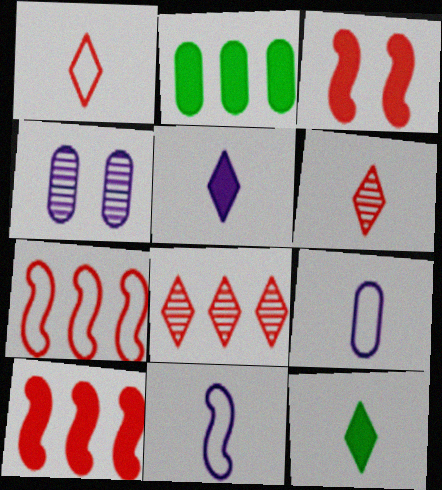[[2, 3, 5], 
[4, 7, 12]]